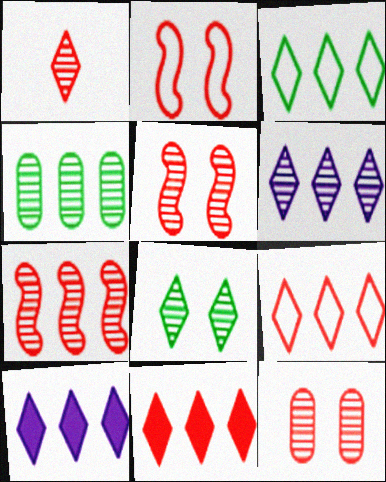[[1, 6, 8], 
[1, 7, 12], 
[3, 6, 11], 
[4, 6, 7]]